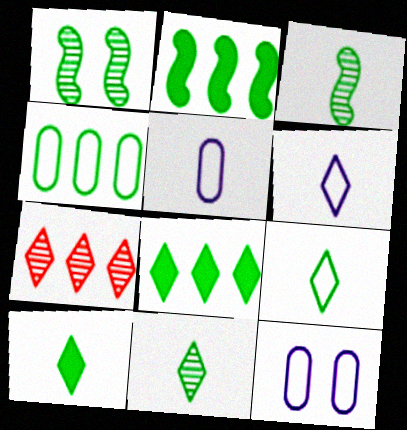[[1, 4, 10], 
[9, 10, 11]]